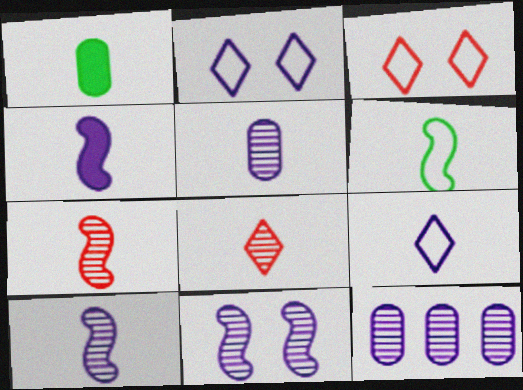[[1, 7, 9], 
[2, 4, 12], 
[4, 5, 9], 
[4, 6, 7]]